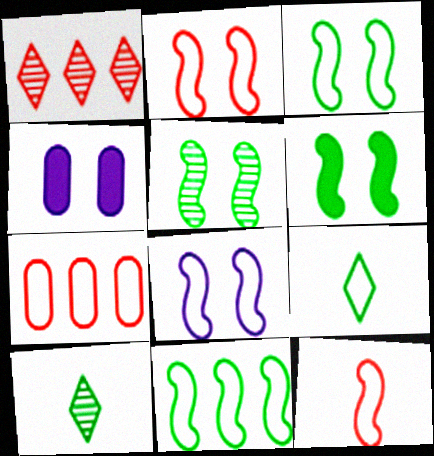[[2, 3, 8], 
[3, 5, 6], 
[7, 8, 9], 
[8, 11, 12]]